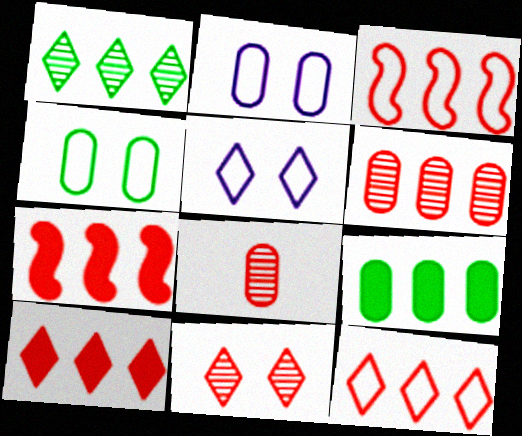[[2, 8, 9], 
[3, 6, 10], 
[6, 7, 12]]